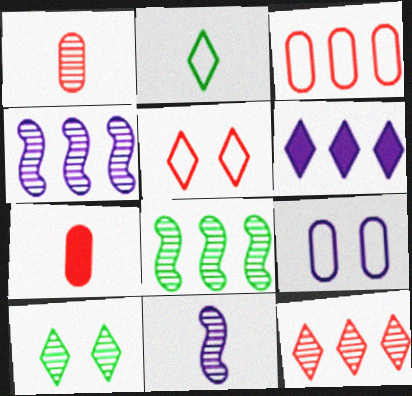[[1, 4, 10], 
[2, 7, 11], 
[3, 6, 8], 
[6, 9, 11]]